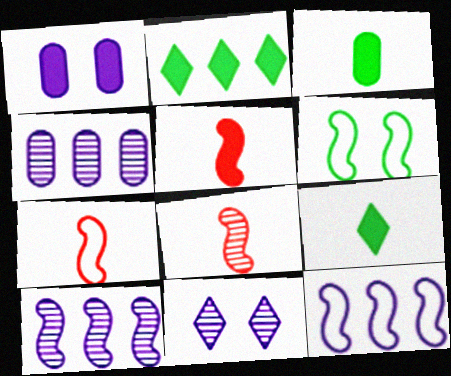[[1, 2, 5], 
[5, 6, 10], 
[5, 7, 8], 
[6, 7, 12]]